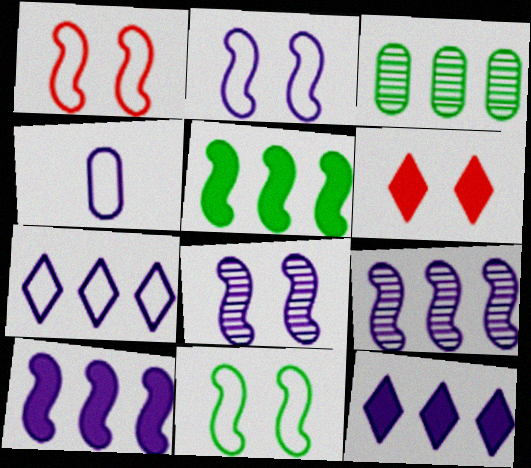[[1, 2, 11], 
[2, 4, 7], 
[4, 8, 12]]